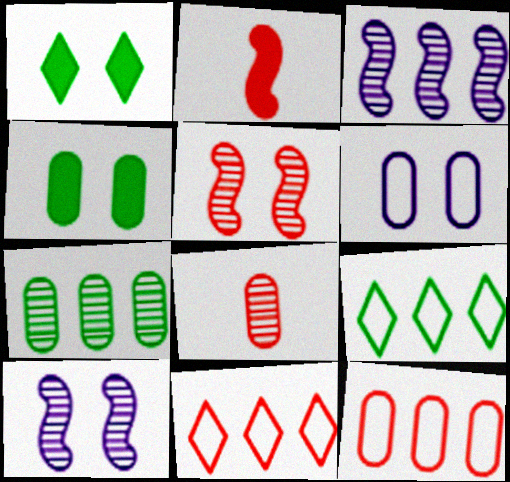[[1, 5, 6]]